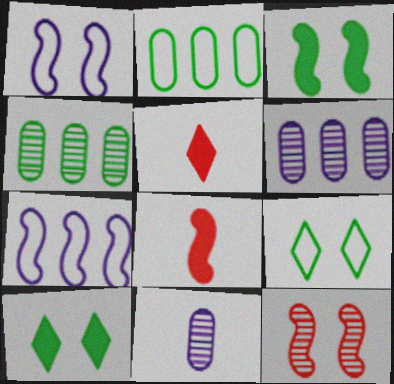[[1, 3, 12], 
[1, 4, 5], 
[6, 8, 9]]